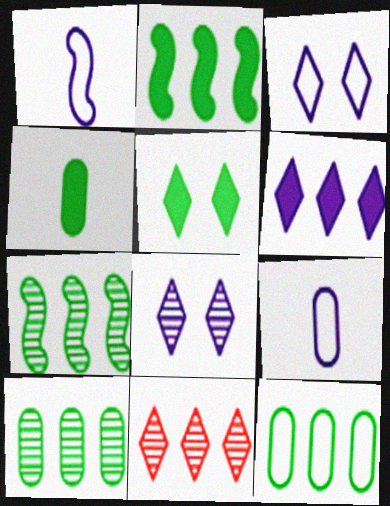[[2, 4, 5]]